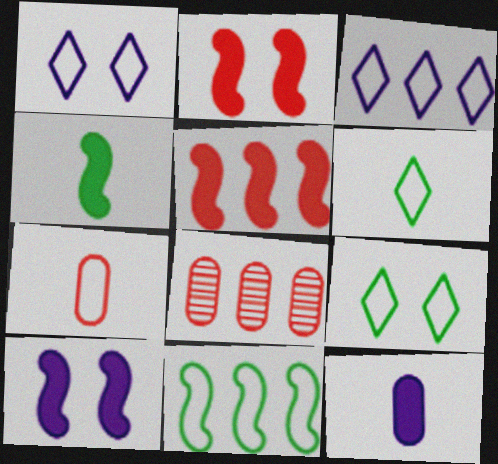[[1, 4, 8], 
[1, 7, 11], 
[4, 5, 10], 
[6, 8, 10]]